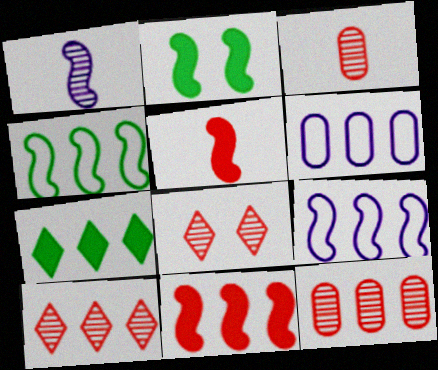[[7, 9, 12]]